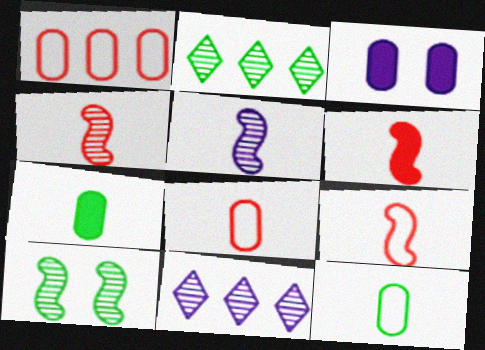[[2, 3, 9], 
[4, 6, 9]]